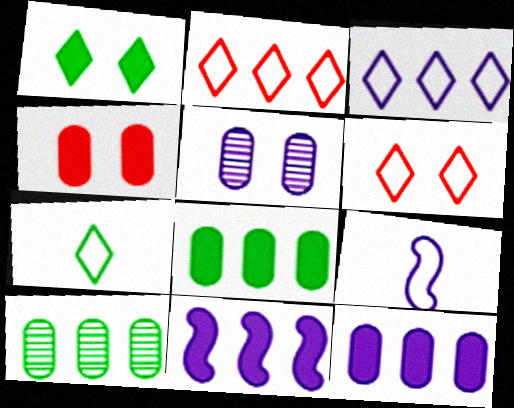[[2, 10, 11], 
[3, 6, 7]]